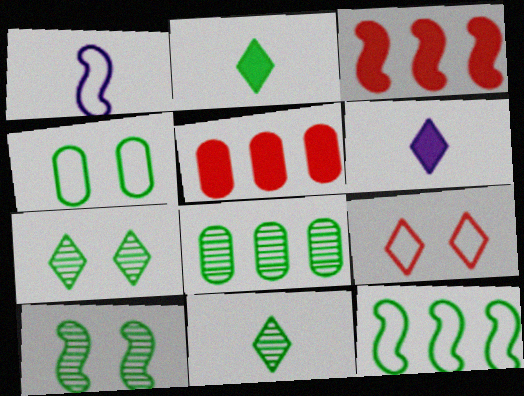[[1, 3, 10], 
[1, 5, 7], 
[8, 10, 11]]